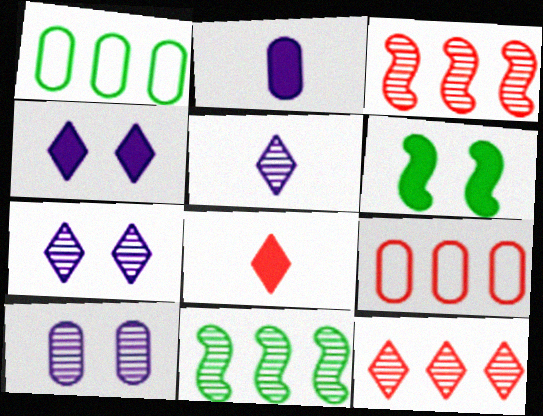[[5, 6, 9]]